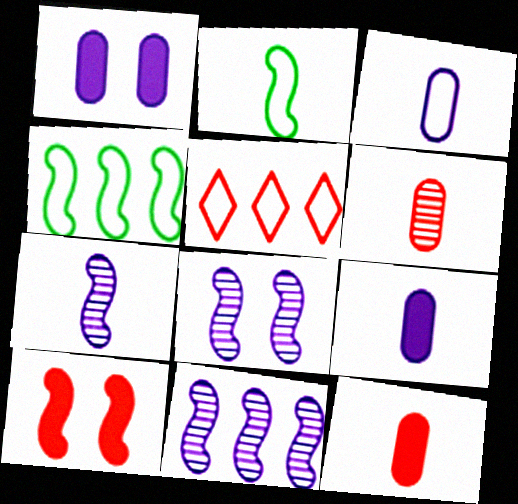[[2, 10, 11], 
[4, 7, 10], 
[5, 6, 10], 
[7, 8, 11]]